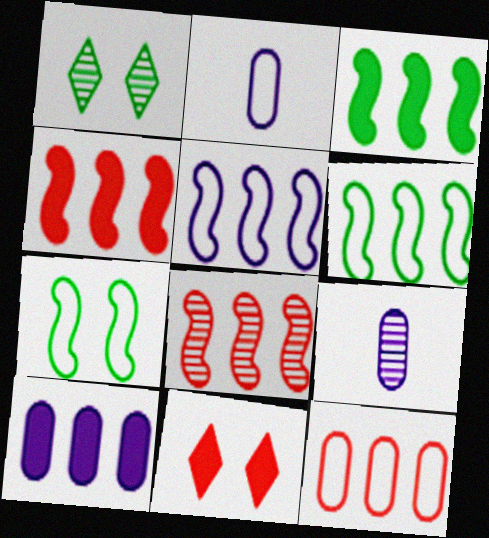[[1, 2, 4], 
[1, 8, 9], 
[3, 5, 8], 
[6, 9, 11]]